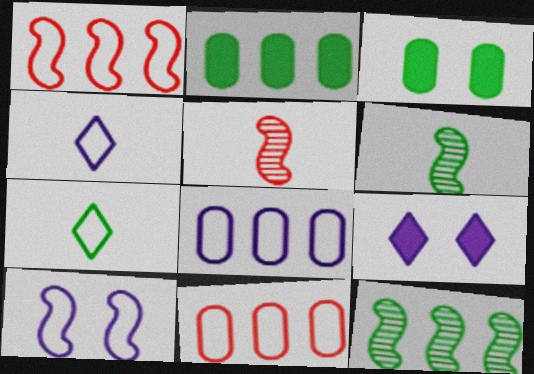[[3, 7, 12], 
[4, 8, 10], 
[6, 9, 11], 
[7, 10, 11]]